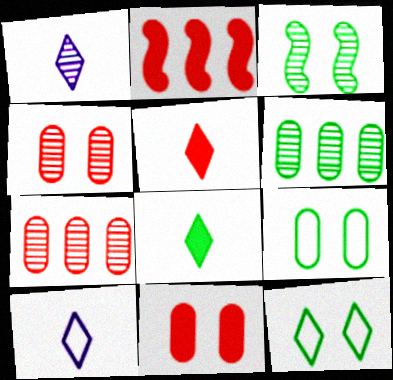[[1, 2, 9], 
[1, 3, 7], 
[2, 5, 11]]